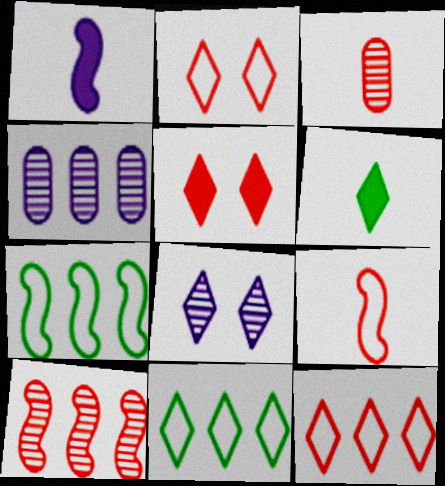[[6, 8, 12]]